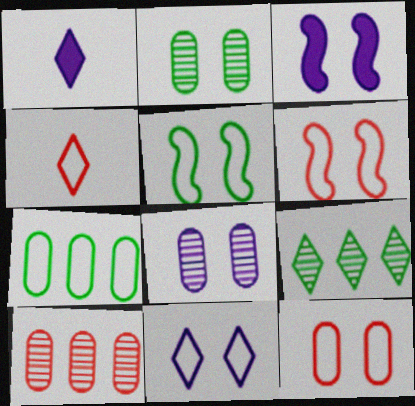[[1, 5, 10], 
[3, 8, 11], 
[5, 11, 12]]